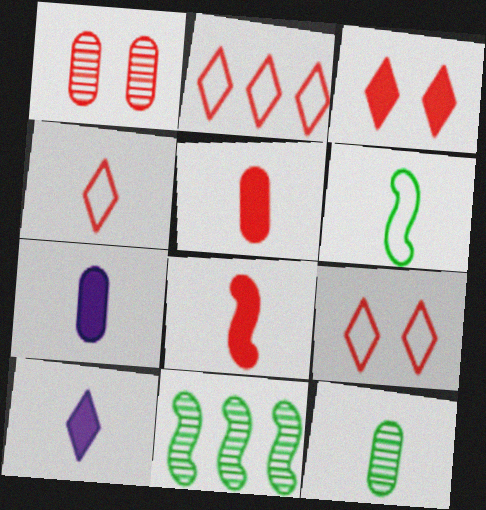[[1, 2, 8], 
[2, 4, 9], 
[7, 9, 11]]